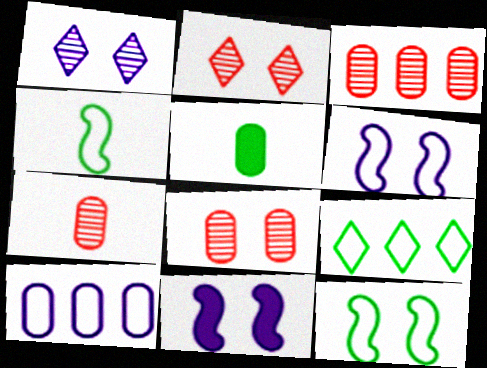[[3, 7, 8], 
[5, 8, 10], 
[7, 9, 11]]